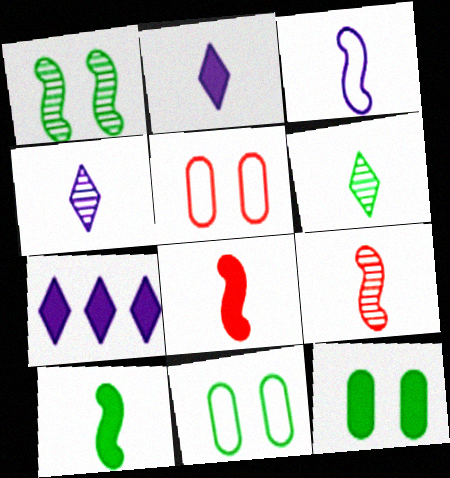[[3, 9, 10], 
[7, 8, 12], 
[7, 9, 11]]